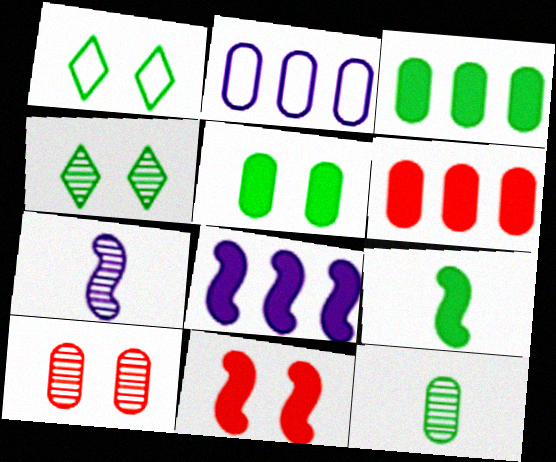[[1, 6, 7], 
[8, 9, 11]]